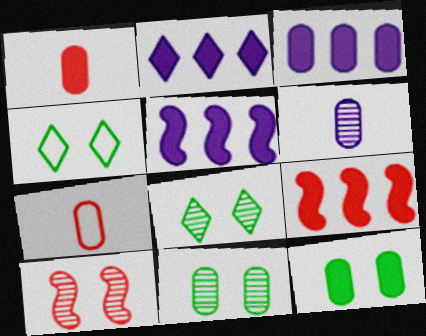[[1, 3, 12], 
[2, 3, 5], 
[3, 7, 11], 
[4, 6, 9], 
[5, 7, 8]]